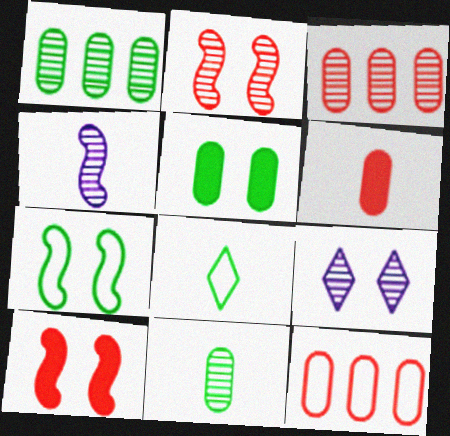[[4, 6, 8]]